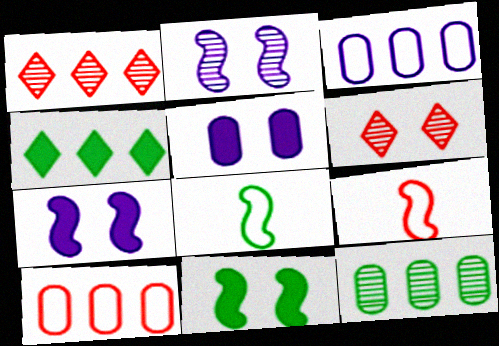[[1, 5, 8]]